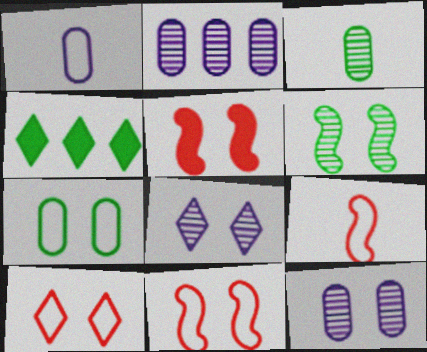[[4, 9, 12], 
[5, 7, 8]]